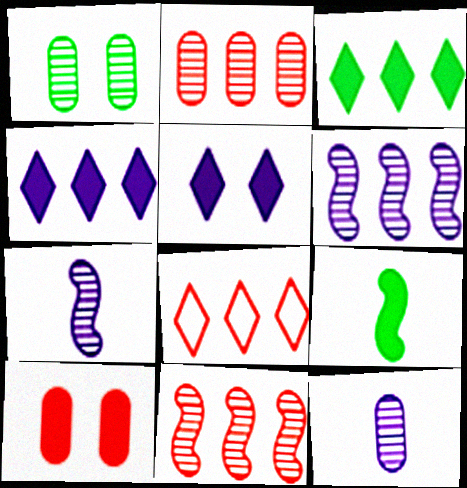[[1, 2, 12], 
[4, 9, 10]]